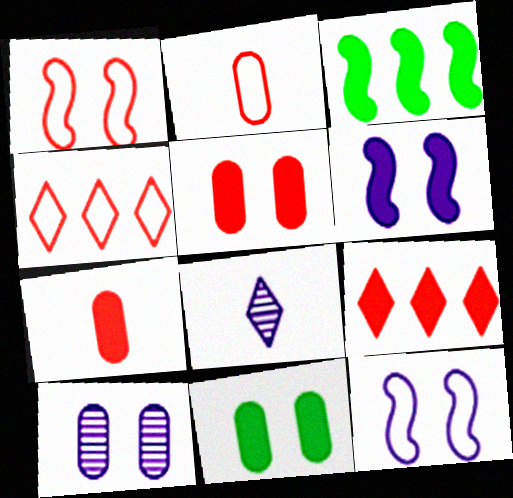[[1, 2, 4]]